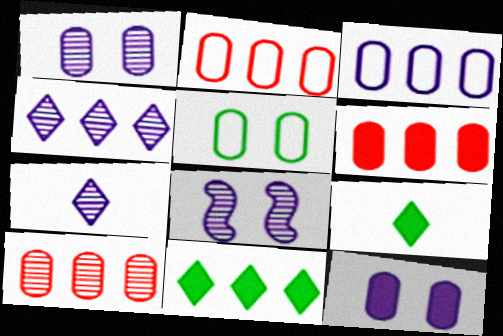[[2, 6, 10], 
[2, 8, 9]]